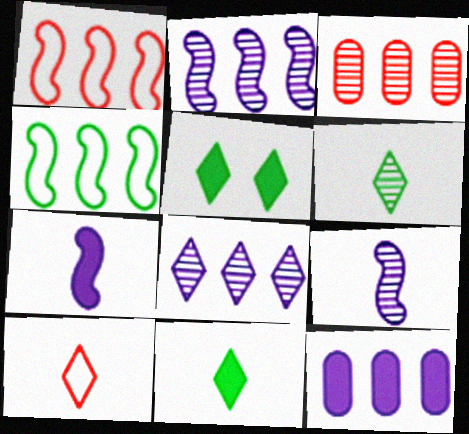[[5, 8, 10]]